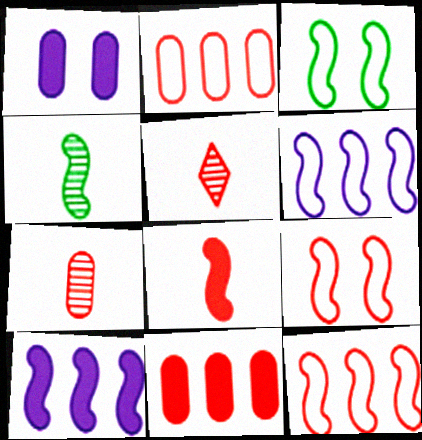[[4, 9, 10], 
[5, 9, 11]]